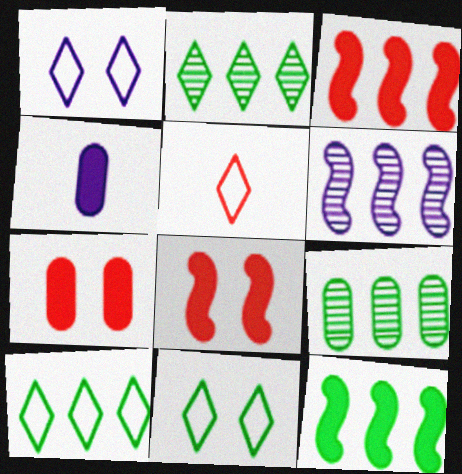[[1, 4, 6], 
[1, 5, 10], 
[9, 10, 12]]